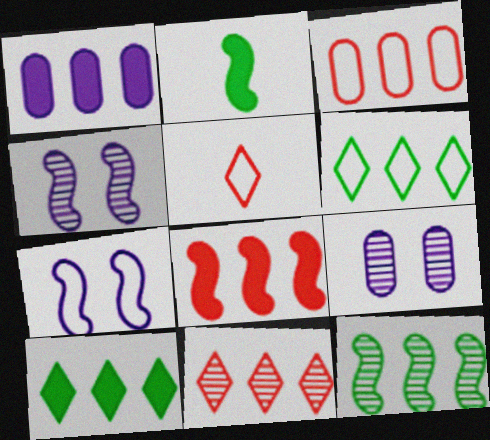[[1, 8, 10], 
[3, 8, 11]]